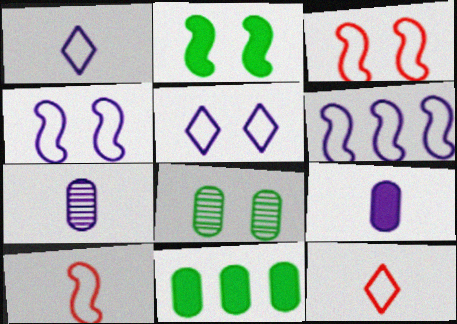[]